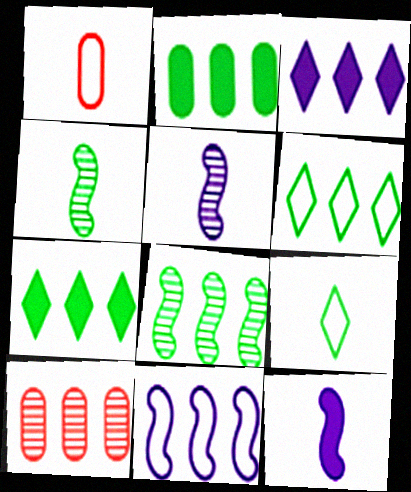[[2, 6, 8], 
[7, 10, 11]]